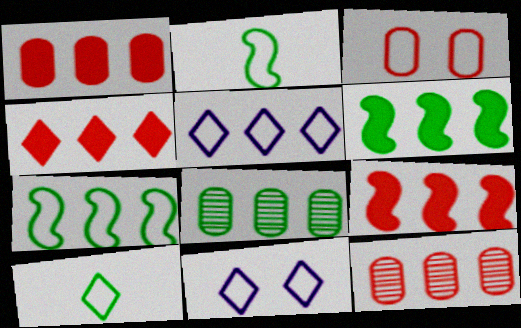[[1, 4, 9], 
[2, 3, 5], 
[5, 6, 12], 
[5, 8, 9]]